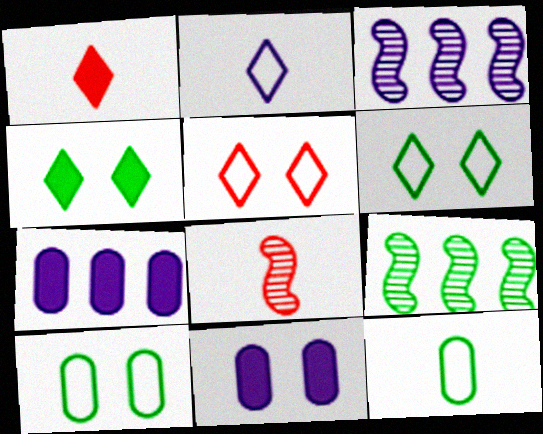[[1, 3, 10], 
[2, 3, 11], 
[4, 9, 12], 
[6, 7, 8]]